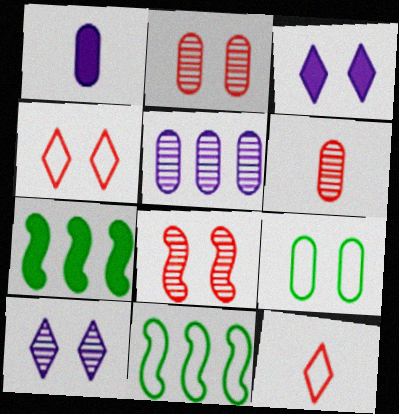[[3, 6, 11], 
[3, 8, 9]]